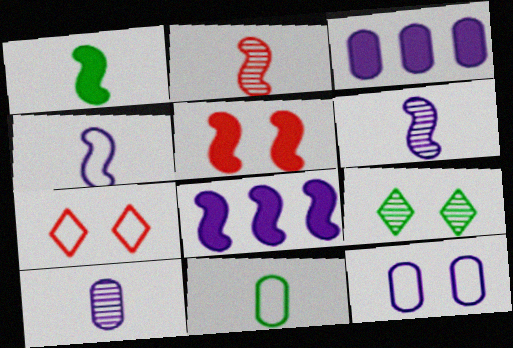[[1, 2, 4], 
[1, 5, 8], 
[3, 10, 12], 
[5, 9, 12]]